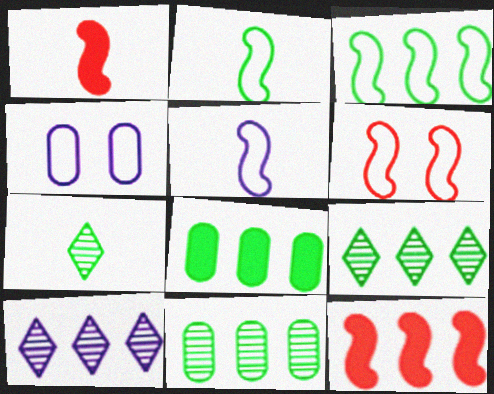[[1, 4, 9], 
[3, 5, 6], 
[3, 8, 9], 
[4, 7, 12]]